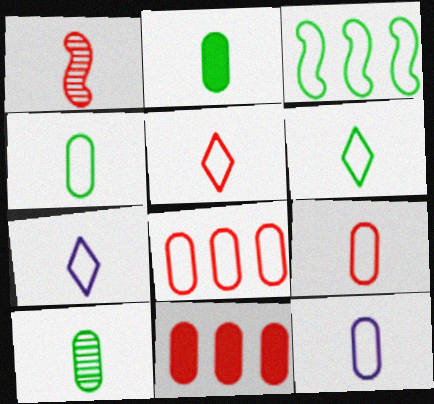[[1, 2, 7], 
[2, 4, 10], 
[4, 9, 12], 
[5, 6, 7]]